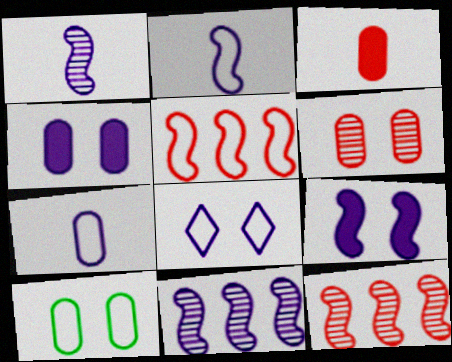[[2, 9, 11], 
[4, 6, 10]]